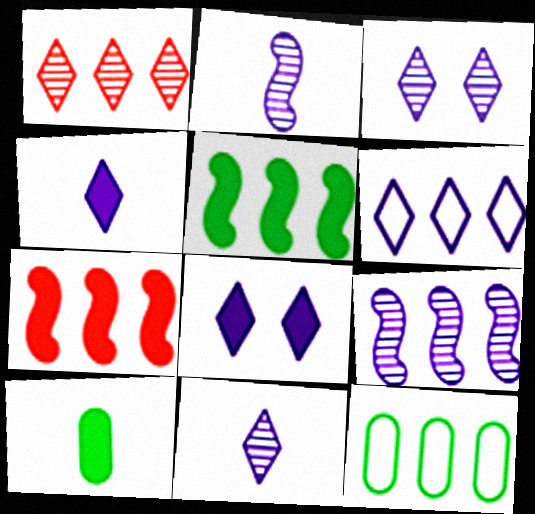[[3, 4, 6], 
[6, 8, 11], 
[7, 8, 10]]